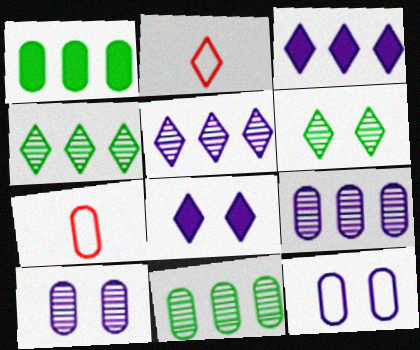[[1, 7, 10], 
[2, 3, 6], 
[2, 4, 8]]